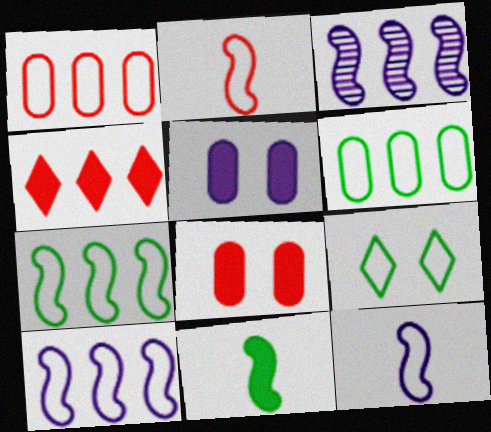[[1, 9, 12], 
[3, 4, 6], 
[4, 5, 11]]